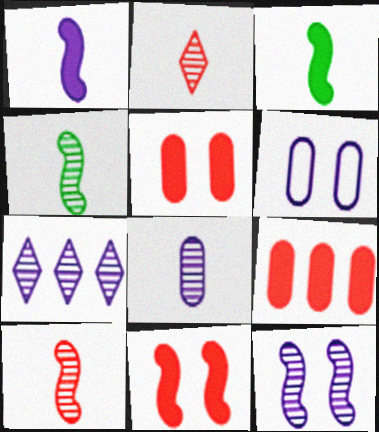[[1, 6, 7], 
[2, 4, 8], 
[7, 8, 12]]